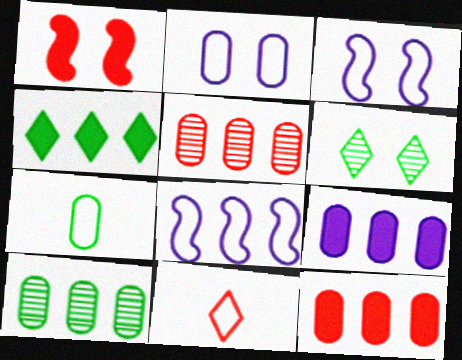[[1, 2, 6], 
[1, 5, 11], 
[4, 5, 8]]